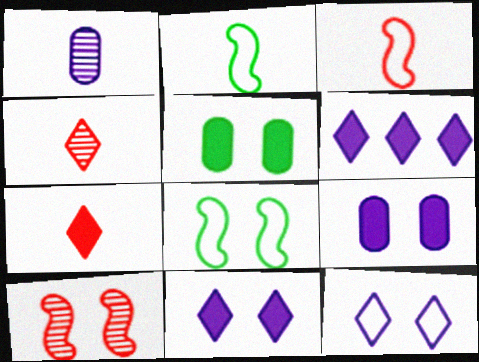[[1, 2, 7], 
[5, 10, 12]]